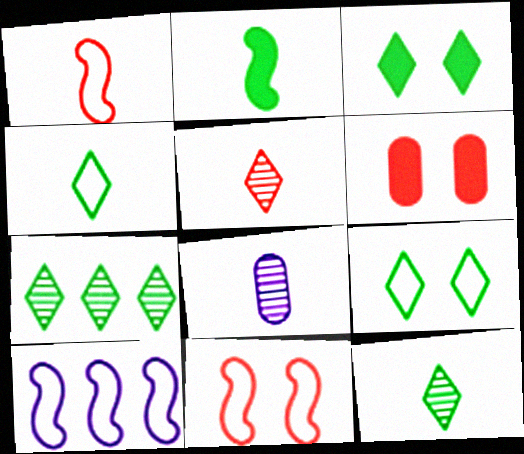[[3, 4, 7], 
[6, 10, 12]]